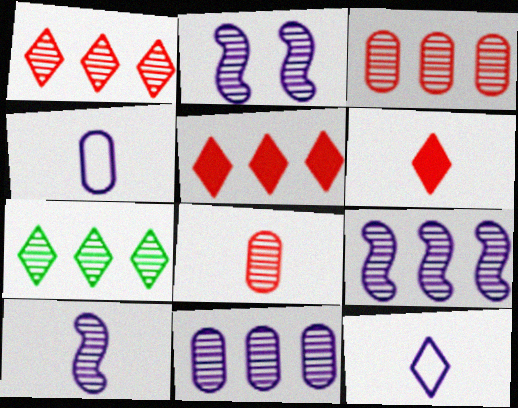[[2, 7, 8], 
[2, 9, 10], 
[3, 7, 9]]